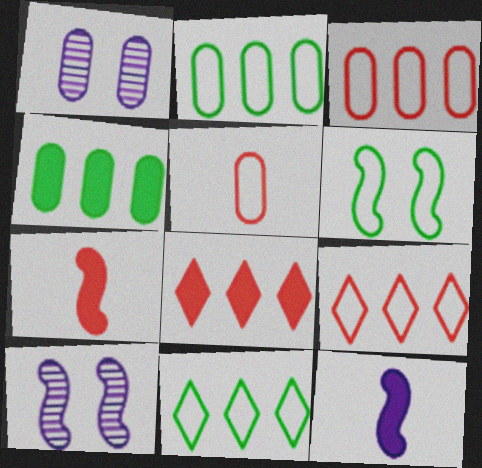[[1, 4, 5], 
[1, 7, 11]]